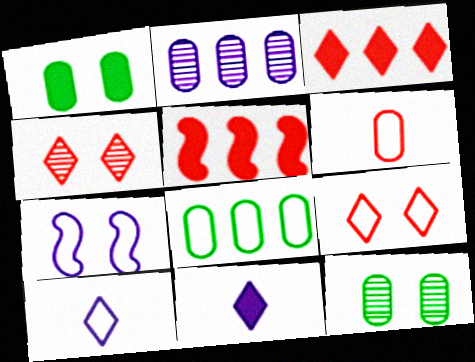[[1, 2, 6], 
[1, 4, 7], 
[1, 5, 11], 
[2, 7, 11], 
[4, 5, 6], 
[5, 10, 12]]